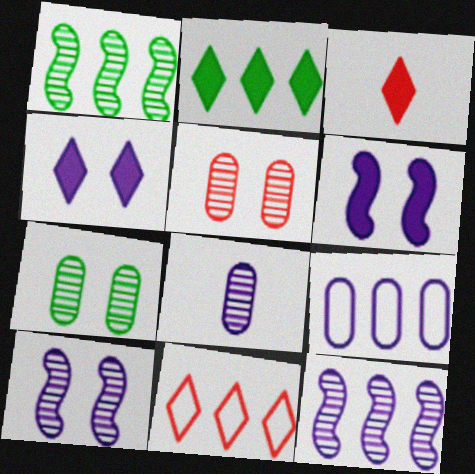[[2, 3, 4]]